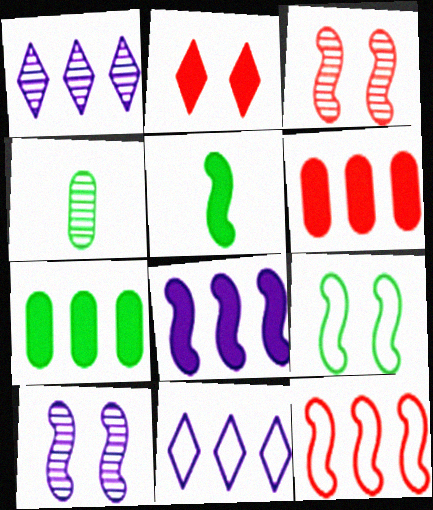[[1, 3, 4], 
[1, 7, 12], 
[5, 10, 12]]